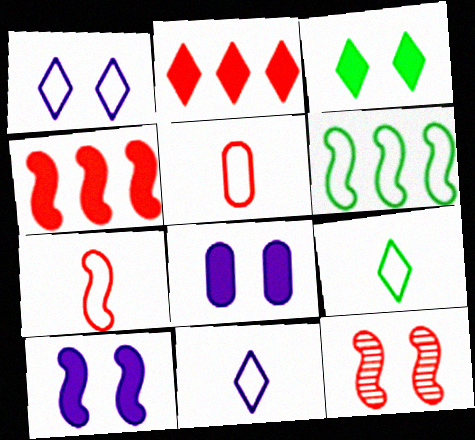[[1, 5, 6], 
[2, 5, 12], 
[4, 7, 12]]